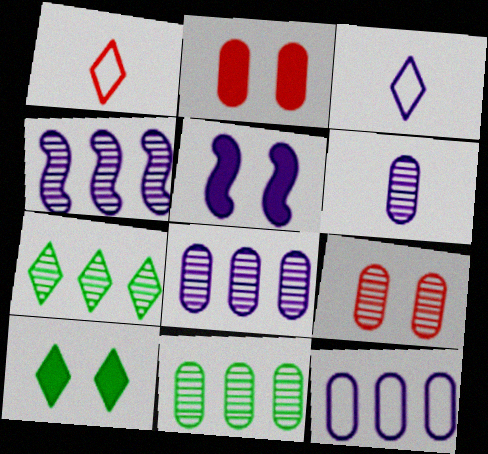[[1, 5, 11], 
[2, 5, 10], 
[3, 5, 8], 
[6, 9, 11]]